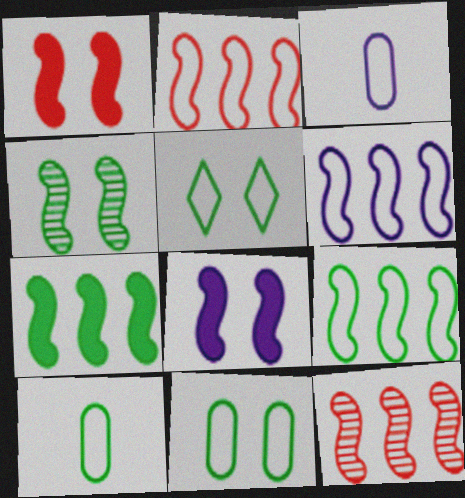[[2, 3, 5], 
[2, 6, 9], 
[5, 9, 10], 
[6, 7, 12]]